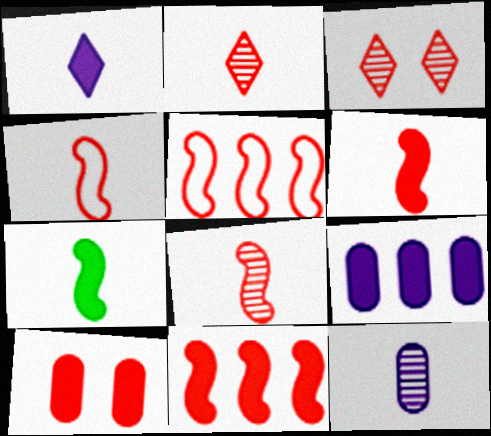[[2, 5, 10], 
[4, 6, 8]]